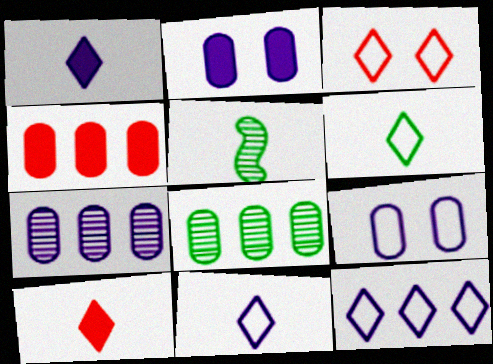[[3, 6, 12]]